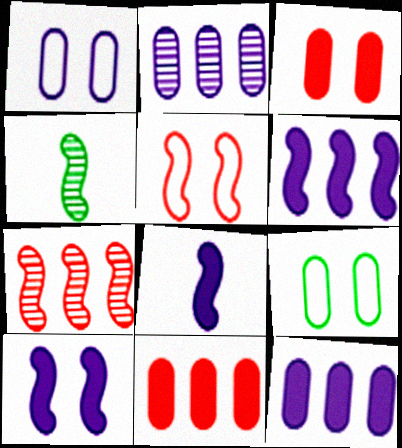[[4, 5, 6], 
[6, 8, 10]]